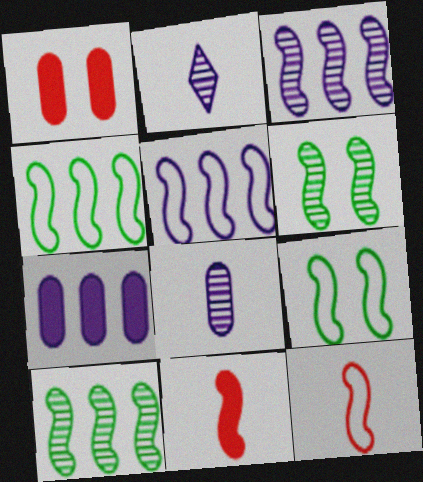[[1, 2, 4], 
[3, 9, 11], 
[5, 6, 11], 
[5, 9, 12]]